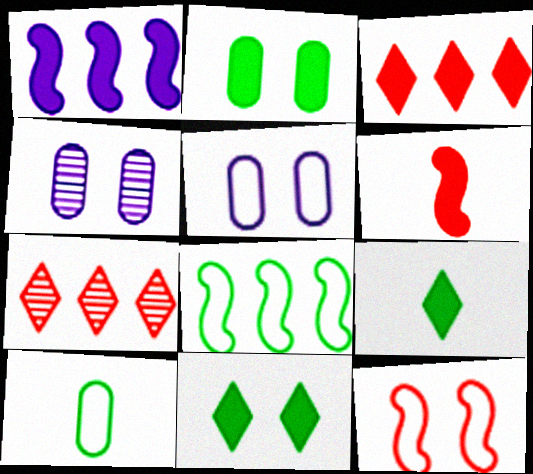[[4, 11, 12]]